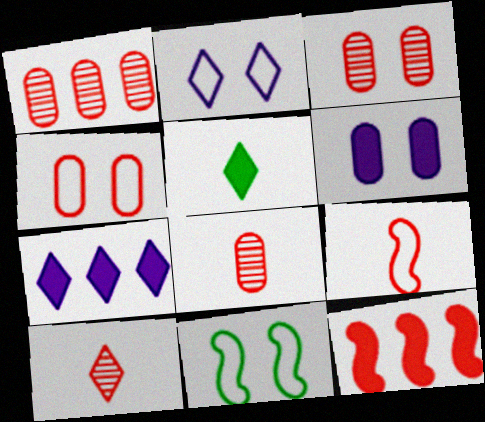[[1, 3, 8], 
[2, 4, 11], 
[4, 10, 12], 
[5, 6, 12], 
[7, 8, 11]]